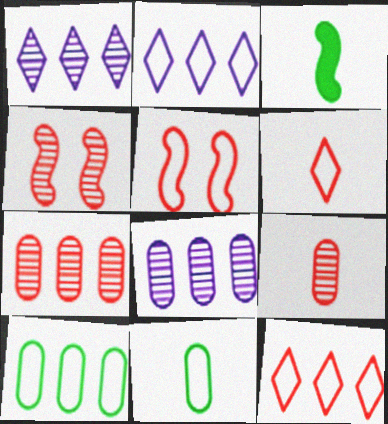[[2, 5, 11]]